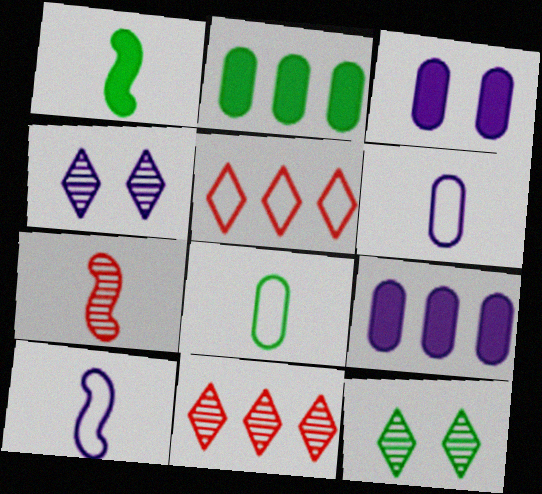[[1, 7, 10], 
[4, 9, 10]]